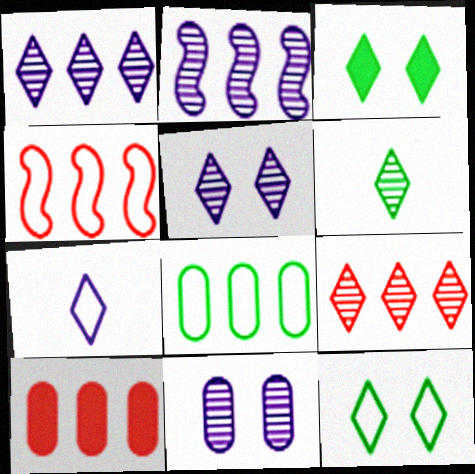[[3, 7, 9], 
[4, 9, 10], 
[5, 6, 9]]